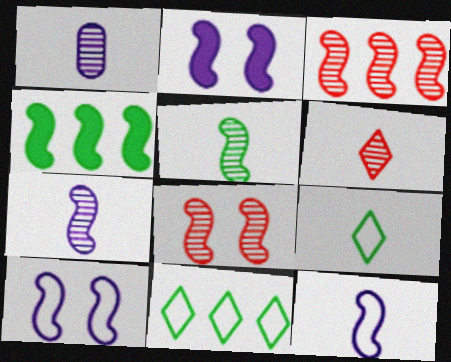[[1, 5, 6], 
[4, 8, 12]]